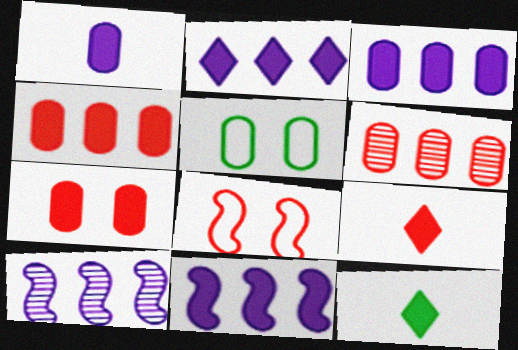[[1, 5, 6], 
[2, 3, 11], 
[5, 9, 10], 
[6, 8, 9], 
[7, 11, 12]]